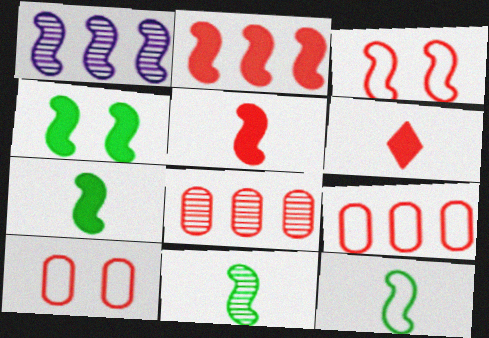[[1, 3, 7], 
[3, 6, 8], 
[7, 11, 12]]